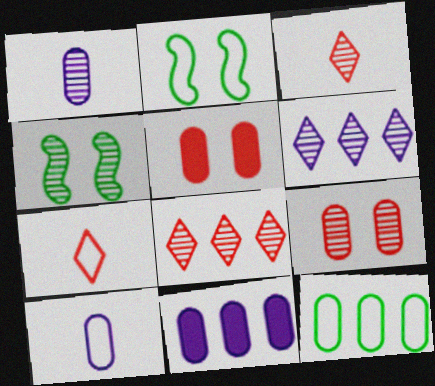[[1, 4, 8], 
[1, 5, 12], 
[2, 3, 11], 
[4, 7, 11]]